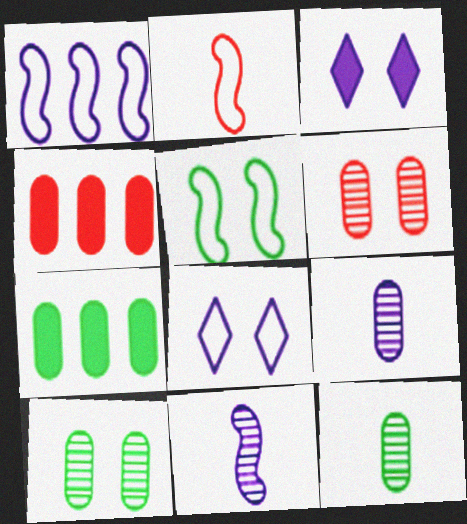[[1, 2, 5], 
[1, 3, 9], 
[3, 5, 6]]